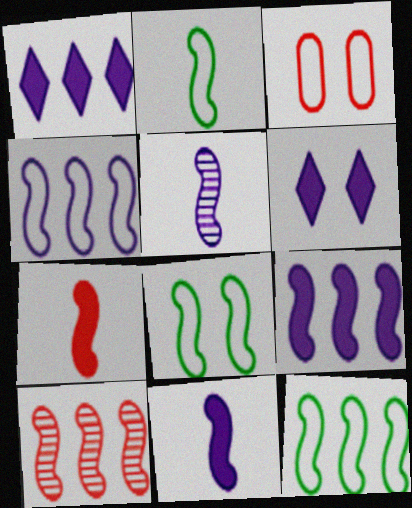[[2, 5, 7], 
[2, 8, 12], 
[8, 10, 11], 
[9, 10, 12]]